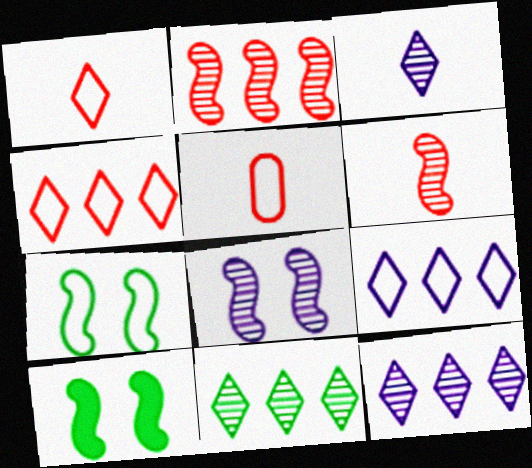[[5, 7, 9], 
[5, 10, 12]]